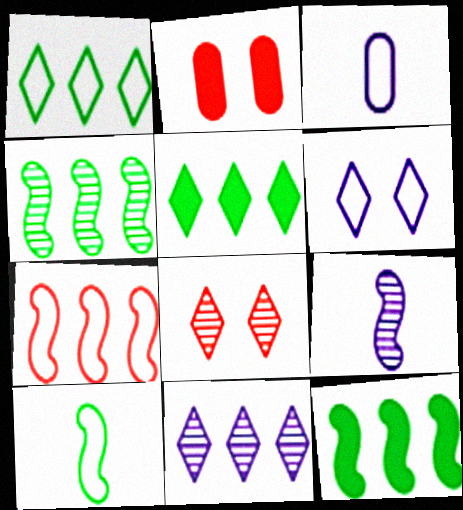[[1, 2, 9], 
[2, 10, 11], 
[3, 8, 12]]